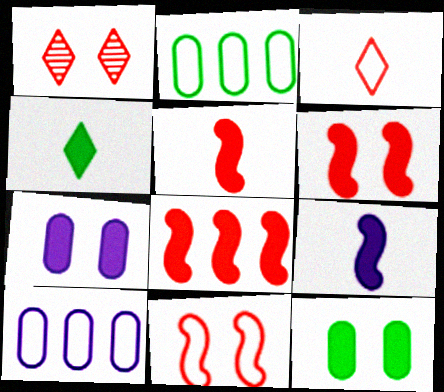[[1, 2, 9], 
[4, 7, 8], 
[5, 6, 8]]